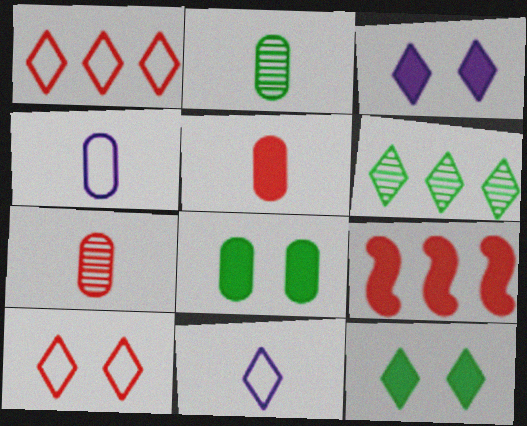[[2, 4, 5], 
[7, 9, 10]]